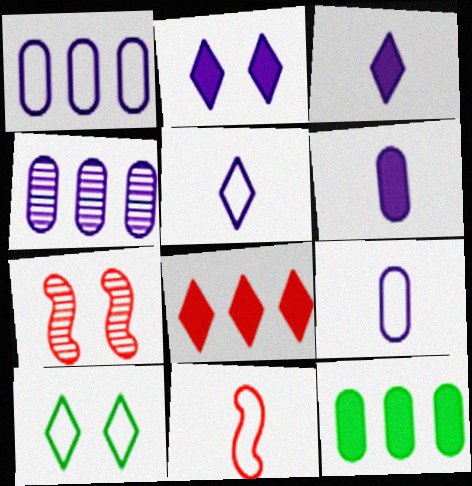[[1, 10, 11], 
[5, 7, 12]]